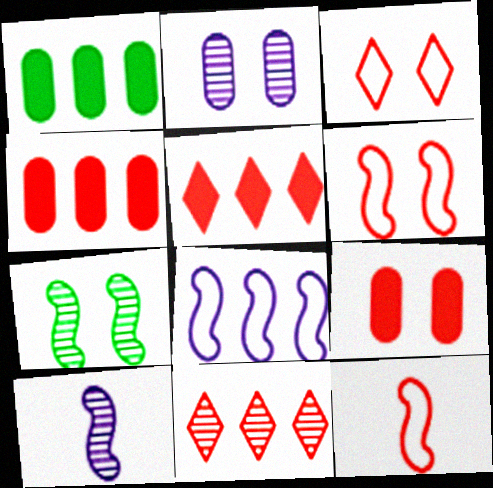[[1, 3, 10], 
[1, 8, 11], 
[9, 11, 12]]